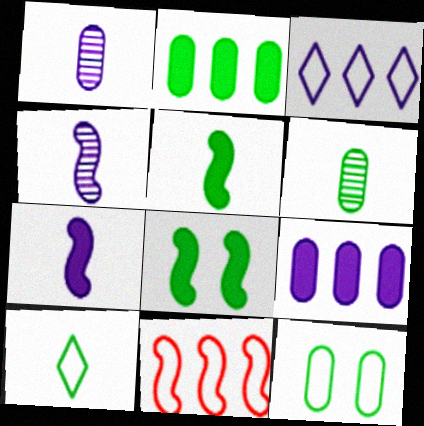[[2, 6, 12], 
[4, 8, 11], 
[5, 6, 10]]